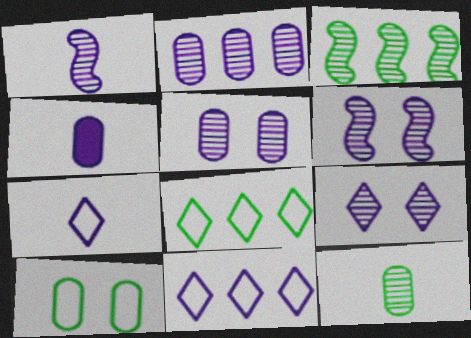[[1, 2, 9], 
[1, 4, 7], 
[4, 6, 11], 
[5, 6, 9]]